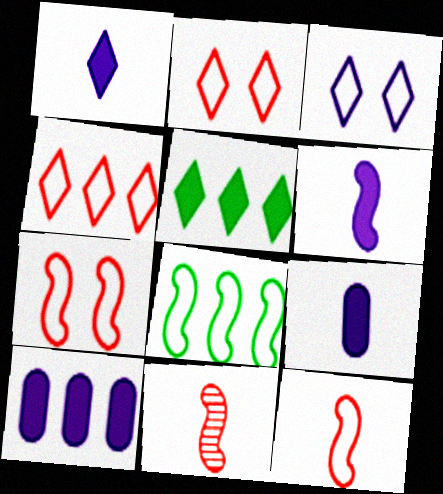[[1, 6, 9]]